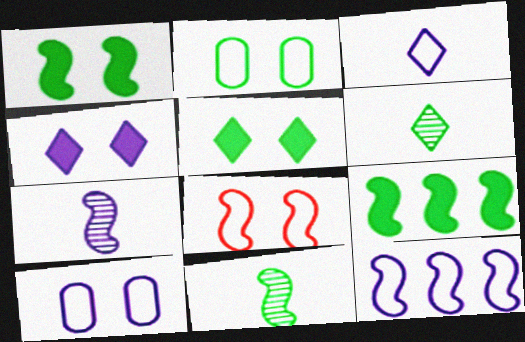[[2, 6, 9], 
[3, 10, 12], 
[7, 8, 9]]